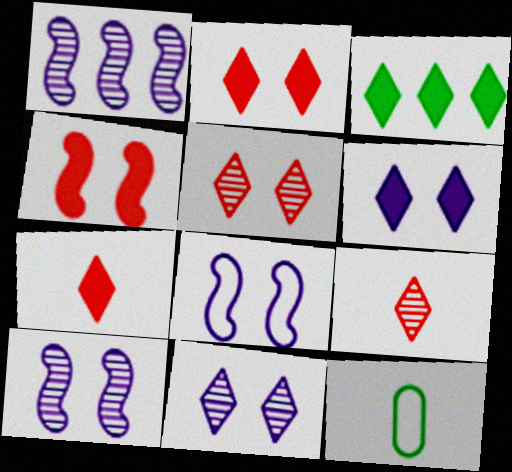[[1, 2, 12], 
[3, 6, 7]]